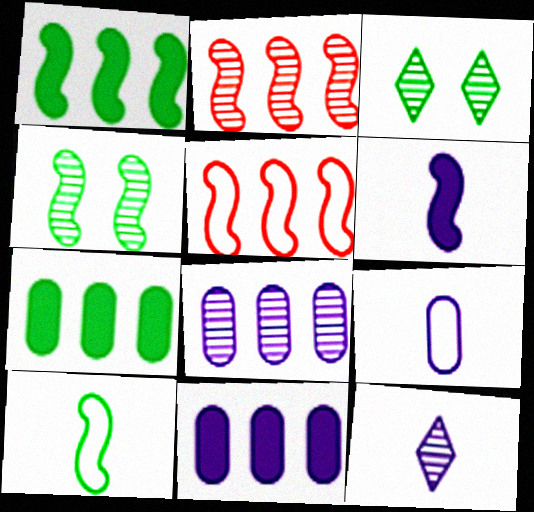[[1, 4, 10], 
[3, 7, 10], 
[4, 5, 6], 
[6, 9, 12]]